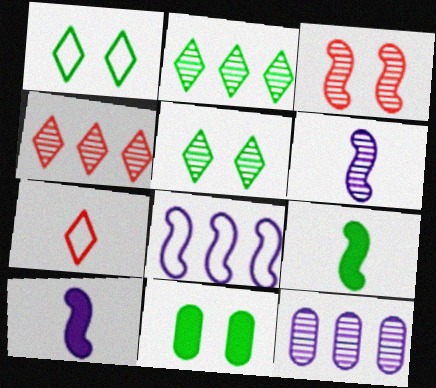[[3, 8, 9]]